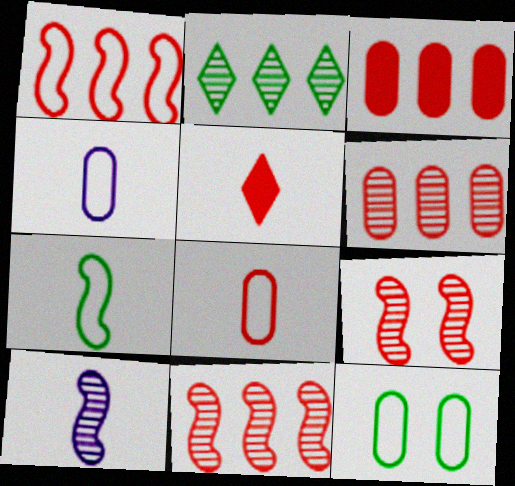[]